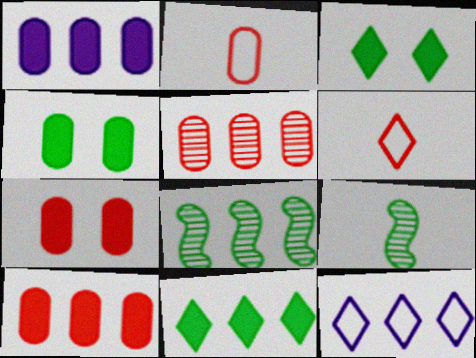[[2, 5, 7], 
[7, 9, 12], 
[8, 10, 12]]